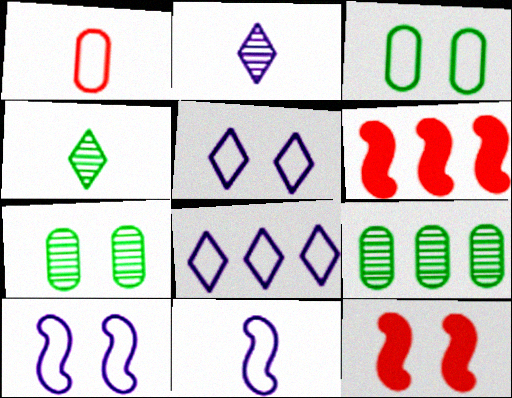[[2, 3, 6], 
[5, 7, 12], 
[6, 8, 9]]